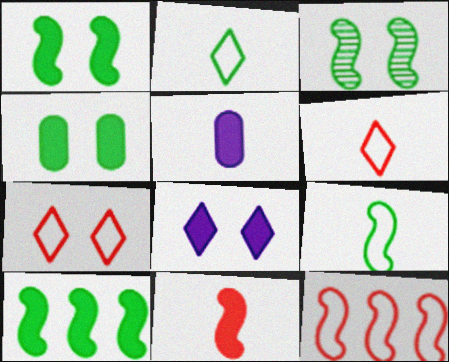[[3, 9, 10]]